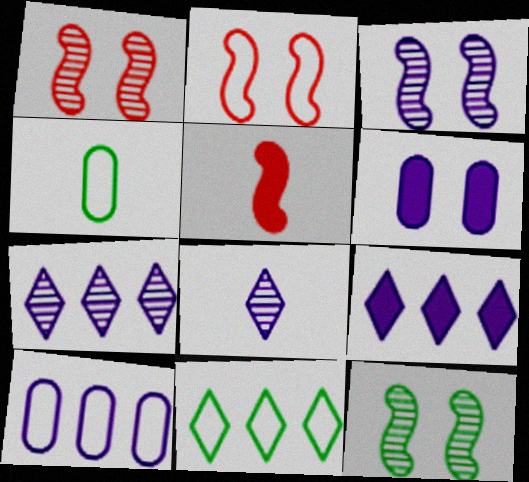[[1, 3, 12], 
[1, 4, 9], 
[4, 5, 8]]